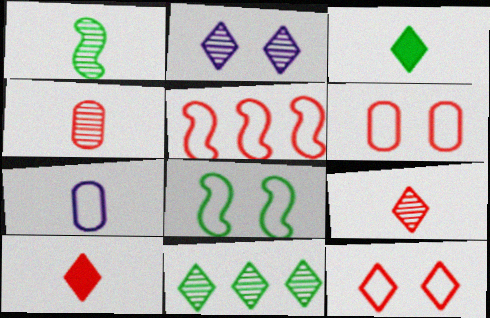[[1, 7, 10], 
[2, 9, 11]]